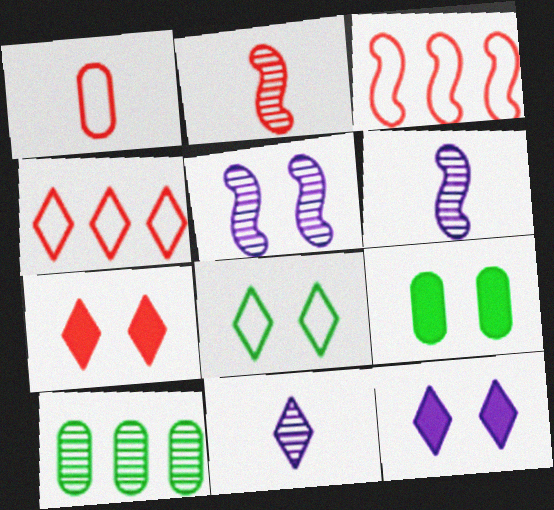[[3, 9, 11], 
[4, 6, 9]]